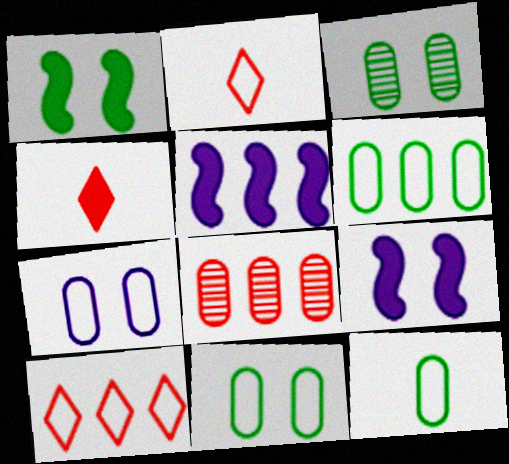[[2, 3, 5], 
[6, 11, 12]]